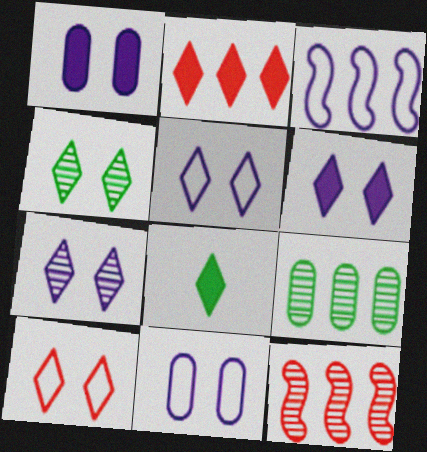[[2, 3, 9], 
[2, 6, 8], 
[4, 6, 10], 
[5, 6, 7], 
[8, 11, 12]]